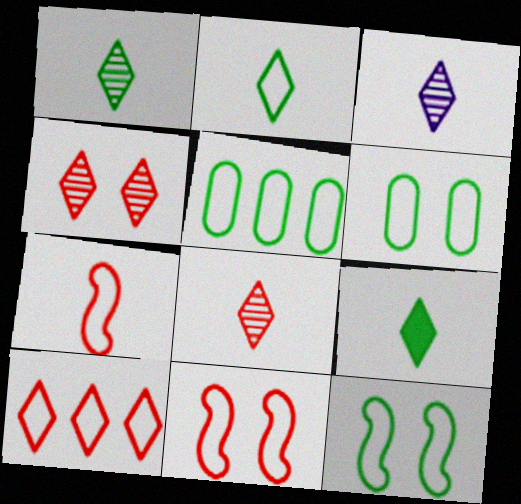[[1, 2, 9], 
[1, 3, 8], 
[2, 5, 12]]